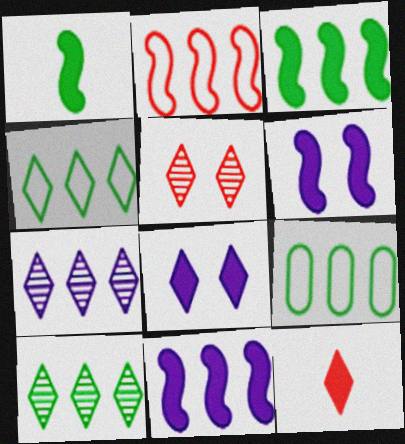[[3, 9, 10]]